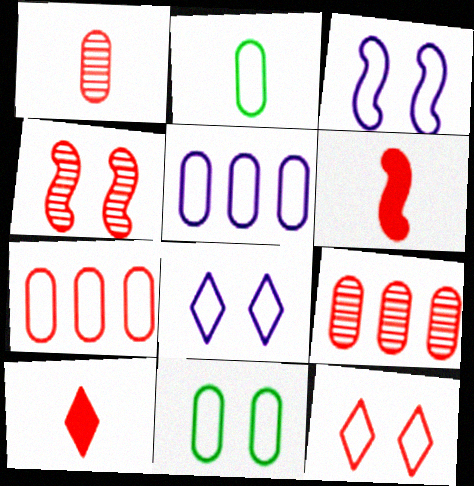[[3, 11, 12], 
[4, 7, 10], 
[6, 9, 12]]